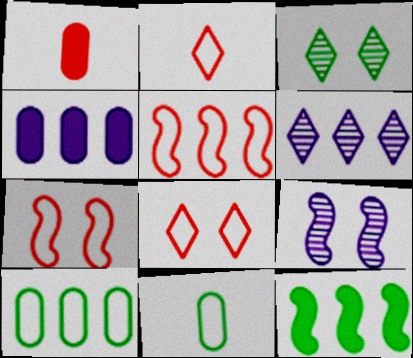[[3, 11, 12]]